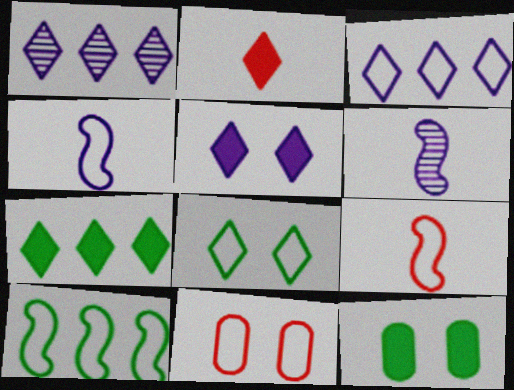[[1, 2, 8], 
[1, 9, 12], 
[2, 5, 7], 
[6, 7, 11]]